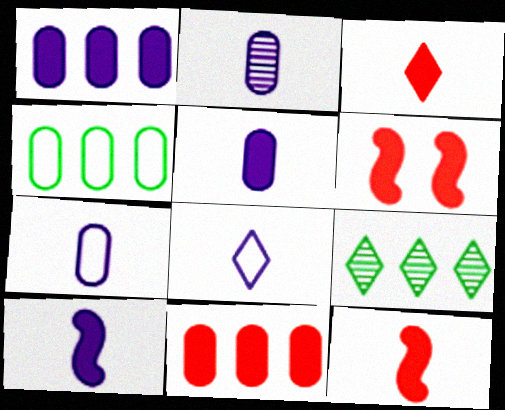[[2, 5, 7], 
[2, 8, 10], 
[3, 6, 11], 
[6, 7, 9]]